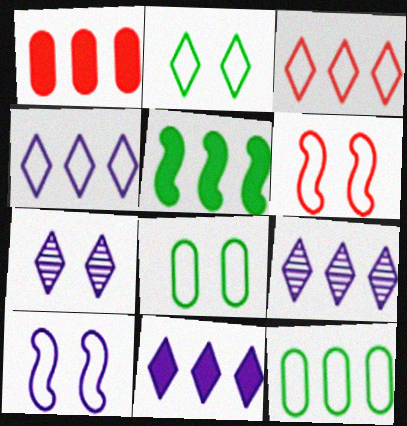[[1, 5, 11], 
[4, 9, 11]]